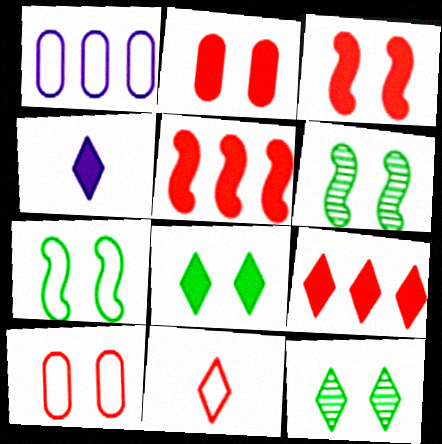[[1, 7, 11], 
[4, 8, 9]]